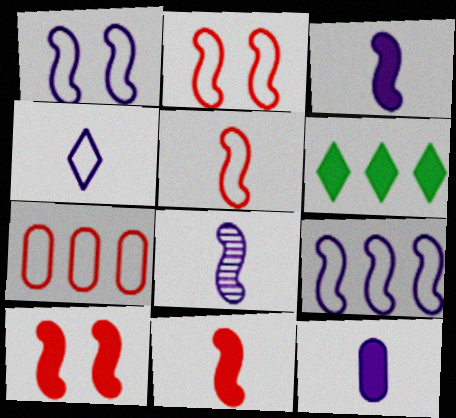[[4, 8, 12], 
[6, 10, 12]]